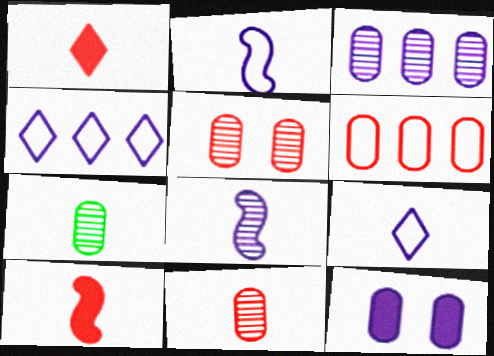[[1, 2, 7], 
[3, 5, 7], 
[4, 8, 12], 
[6, 7, 12], 
[7, 9, 10]]